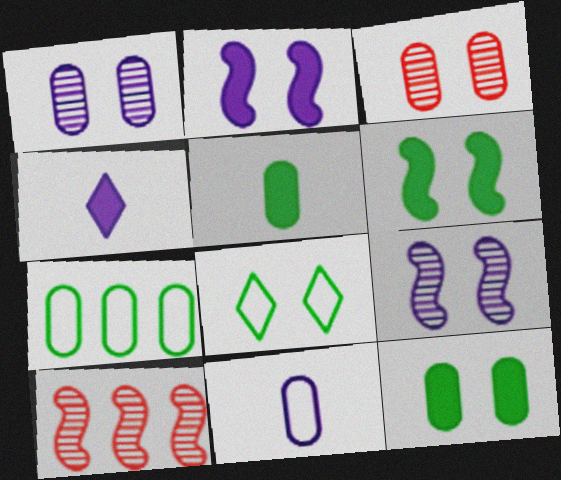[[2, 3, 8]]